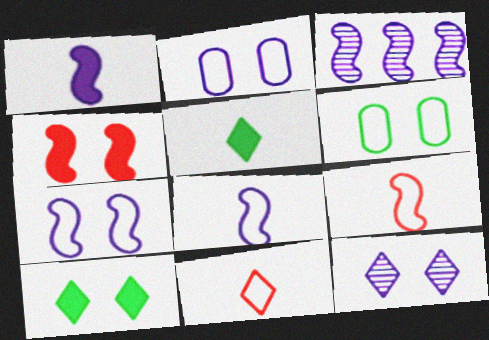[[1, 3, 7], 
[4, 6, 12]]